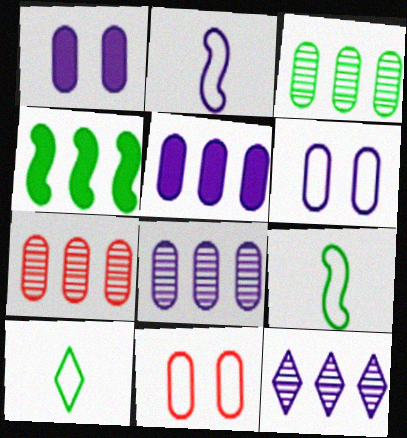[[1, 2, 12], 
[3, 7, 8]]